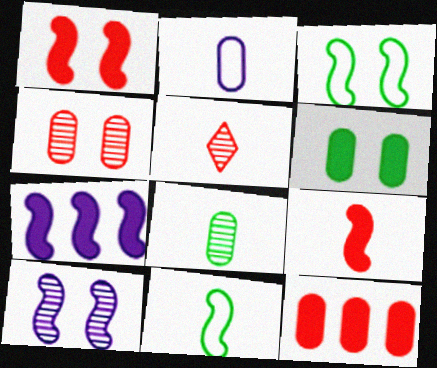[[1, 3, 10]]